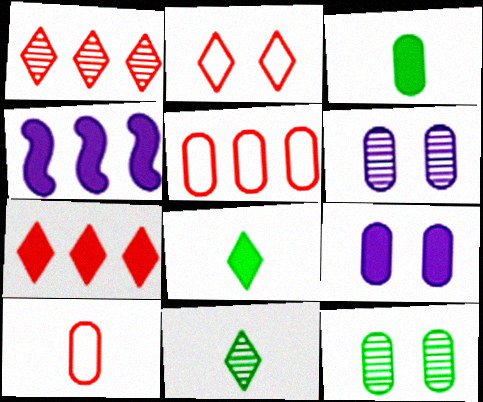[[3, 5, 6]]